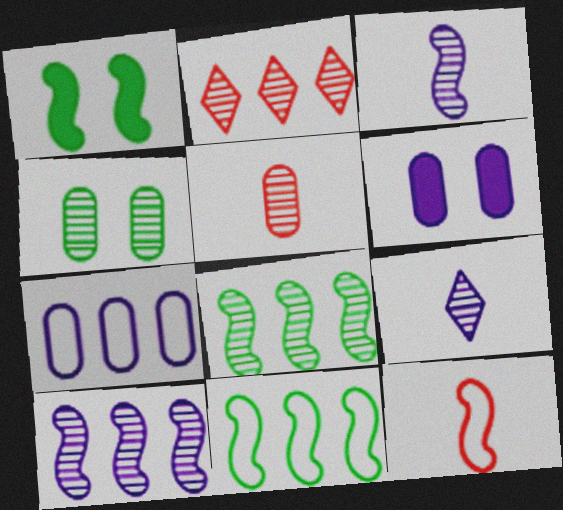[[1, 10, 12], 
[2, 3, 4]]